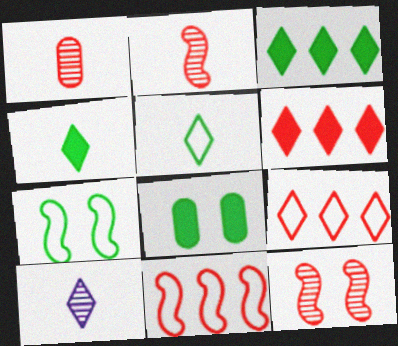[[8, 10, 11]]